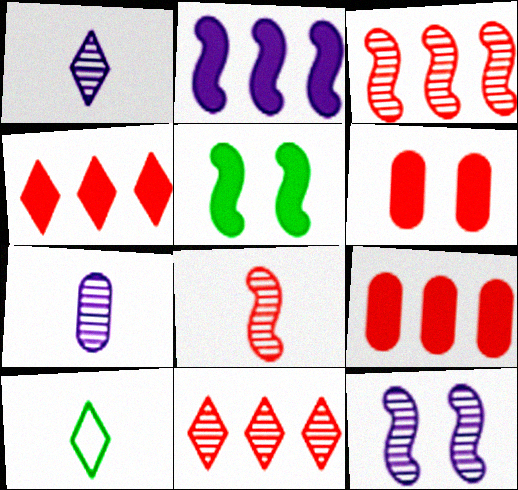[[9, 10, 12]]